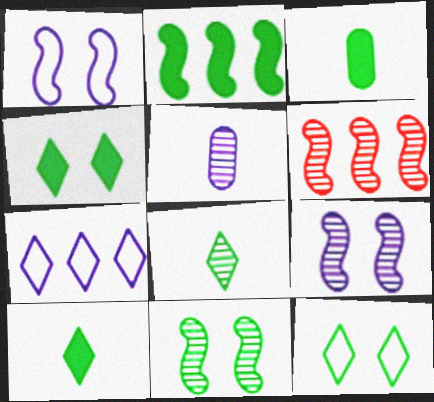[[2, 3, 4]]